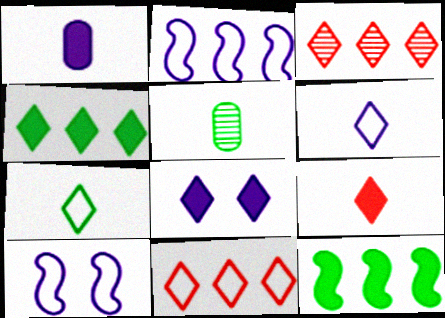[[3, 7, 8], 
[4, 8, 9]]